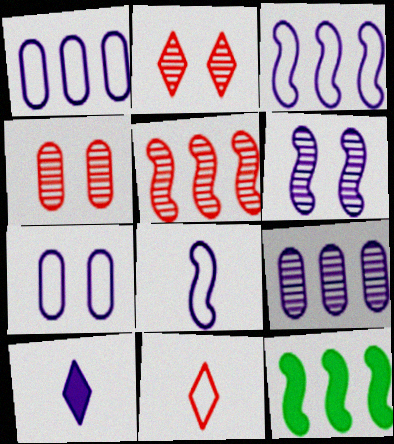[[1, 6, 10], 
[3, 5, 12]]